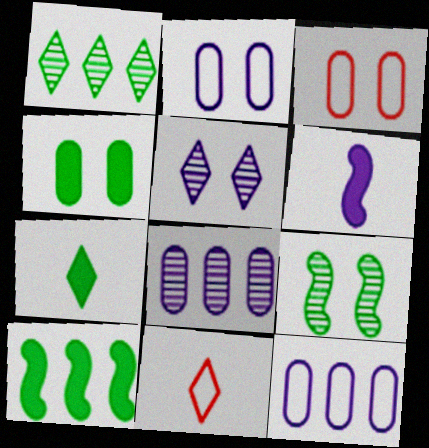[[1, 3, 6], 
[4, 7, 10], 
[5, 6, 12]]